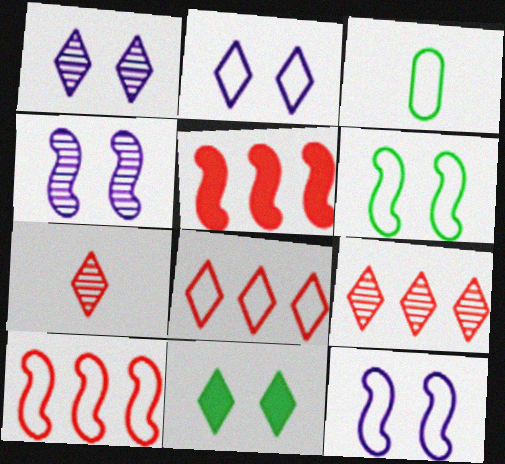[[1, 3, 5], 
[2, 3, 10], 
[3, 8, 12]]